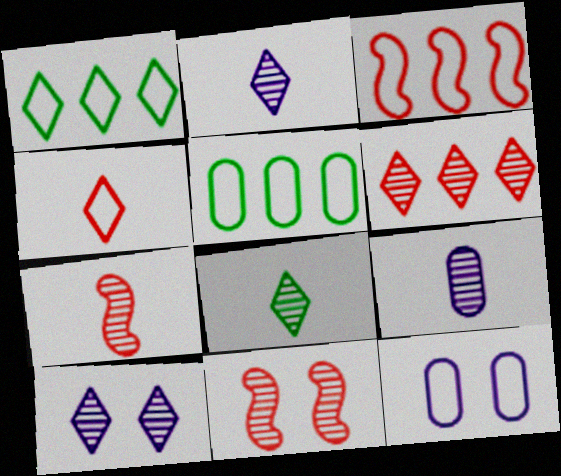[[6, 8, 10], 
[7, 8, 9]]